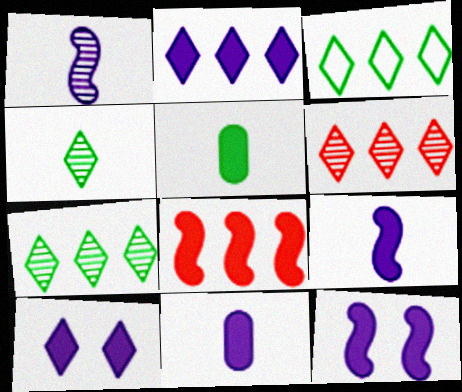[[2, 3, 6], 
[2, 11, 12], 
[5, 8, 10]]